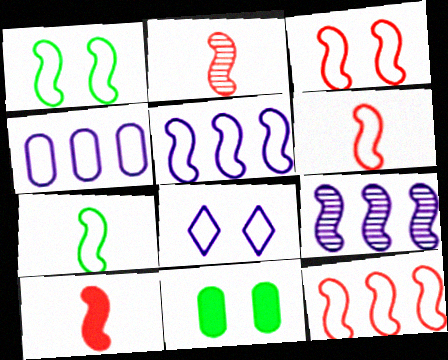[[1, 5, 6], 
[1, 9, 10], 
[2, 6, 10], 
[3, 5, 7], 
[3, 6, 12]]